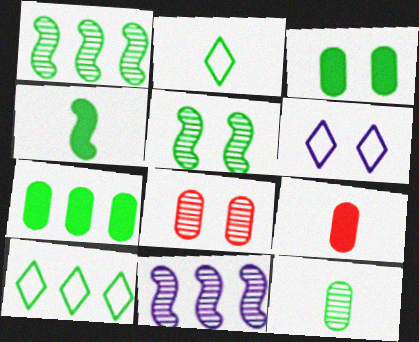[[1, 2, 3], 
[1, 6, 9], 
[1, 7, 10], 
[2, 4, 12], 
[2, 5, 7]]